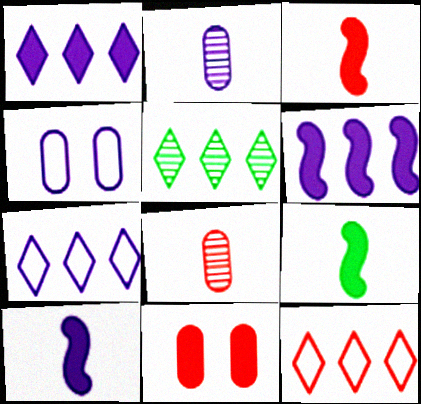[[1, 5, 12], 
[1, 9, 11], 
[3, 4, 5], 
[3, 9, 10]]